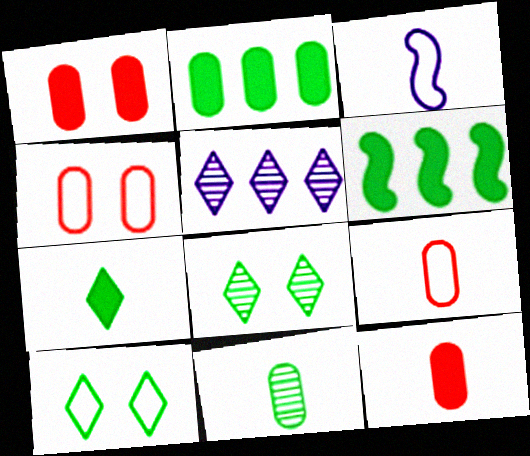[[6, 10, 11]]